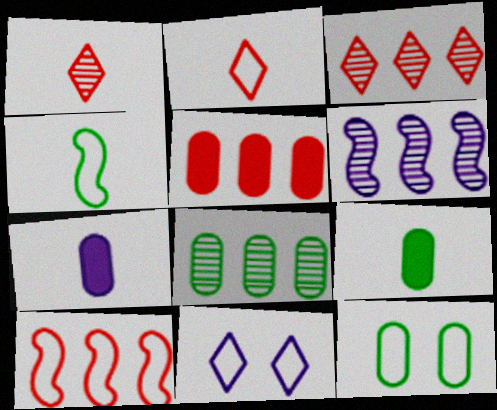[[1, 4, 7], 
[3, 5, 10], 
[3, 6, 8], 
[6, 7, 11], 
[8, 9, 12]]